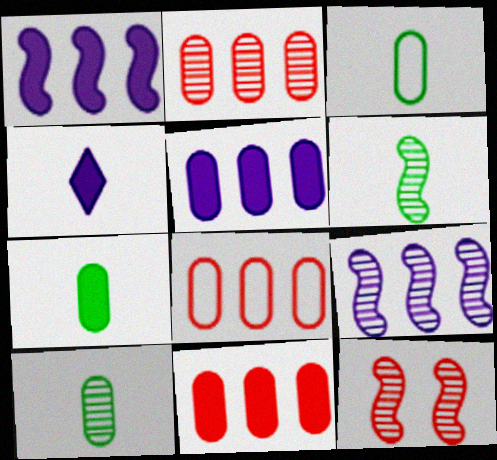[[2, 8, 11], 
[3, 7, 10], 
[6, 9, 12]]